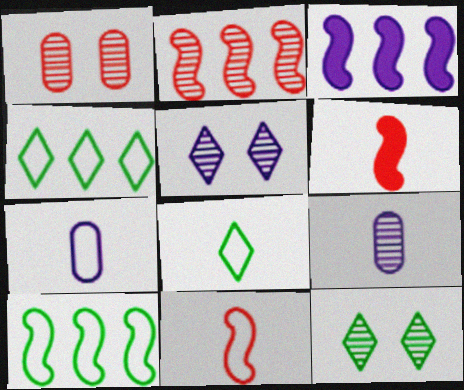[[1, 3, 8], 
[2, 3, 10], 
[2, 9, 12], 
[3, 5, 7], 
[6, 8, 9], 
[7, 8, 11]]